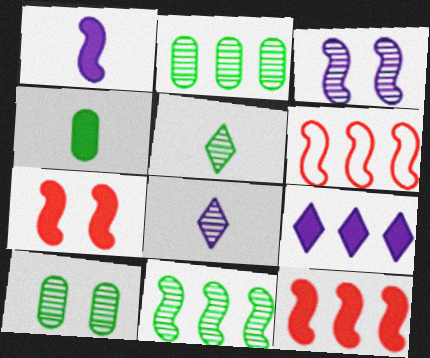[[2, 6, 9], 
[4, 7, 9], 
[5, 10, 11]]